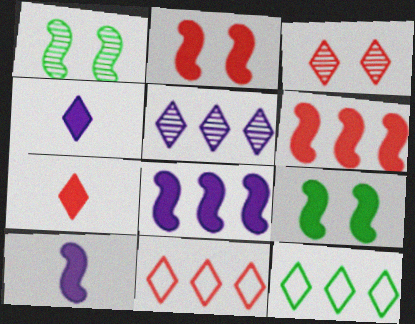[[3, 4, 12], 
[3, 7, 11], 
[6, 9, 10]]